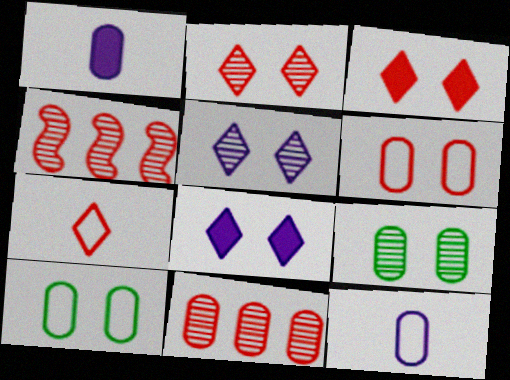[[1, 10, 11]]